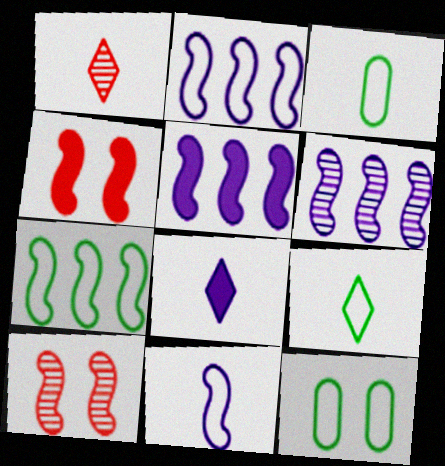[[1, 5, 12], 
[1, 8, 9], 
[2, 5, 6], 
[7, 9, 12]]